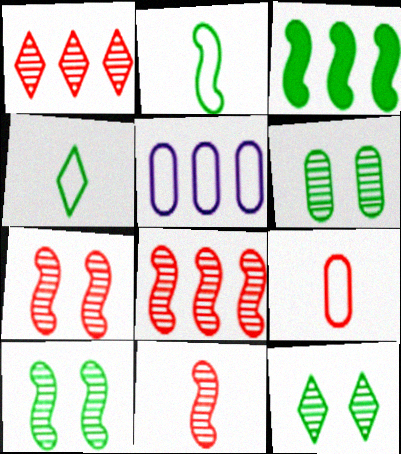[[1, 3, 5], 
[2, 3, 10], 
[3, 4, 6], 
[6, 10, 12], 
[7, 8, 11]]